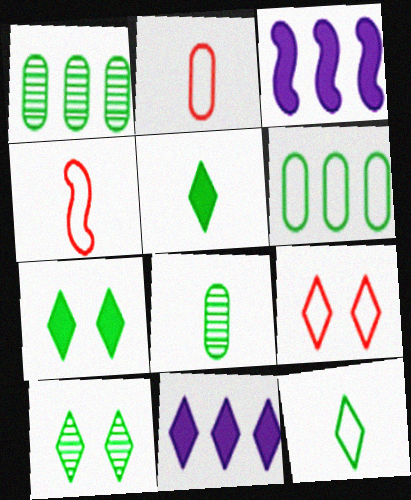[[2, 3, 10], 
[3, 8, 9]]